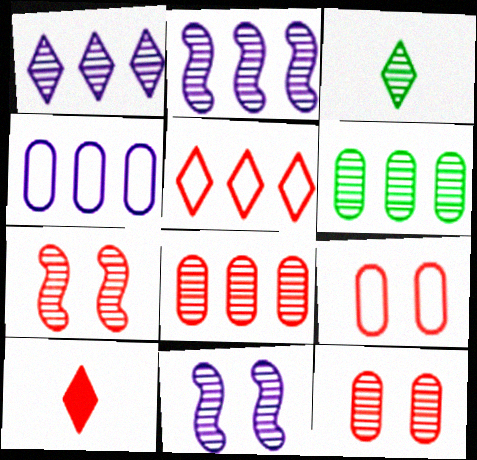[[2, 3, 12], 
[3, 8, 11]]